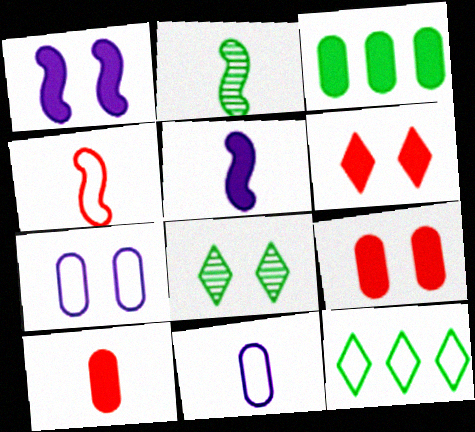[[2, 4, 5], 
[3, 5, 6], 
[4, 7, 12]]